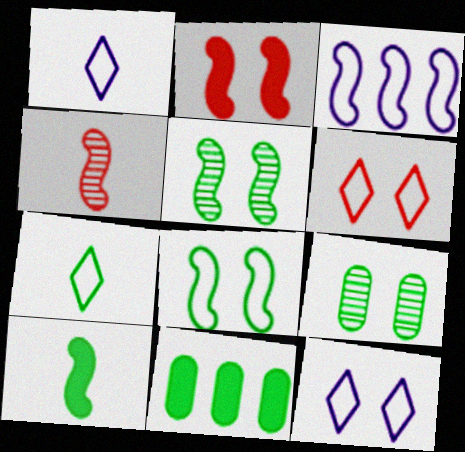[[2, 9, 12], 
[4, 11, 12], 
[5, 7, 11]]